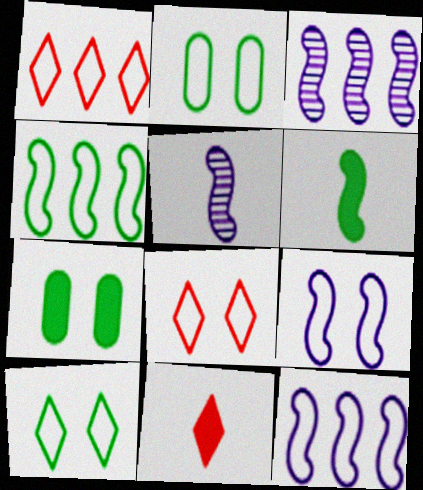[[1, 5, 7], 
[2, 3, 11], 
[2, 8, 9]]